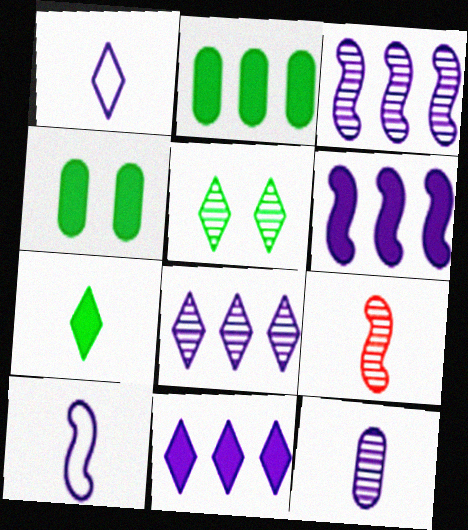[]